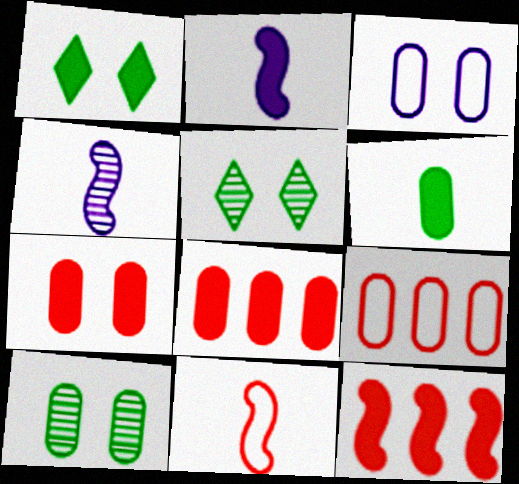[[1, 2, 8], 
[1, 4, 9], 
[2, 5, 9], 
[3, 7, 10]]